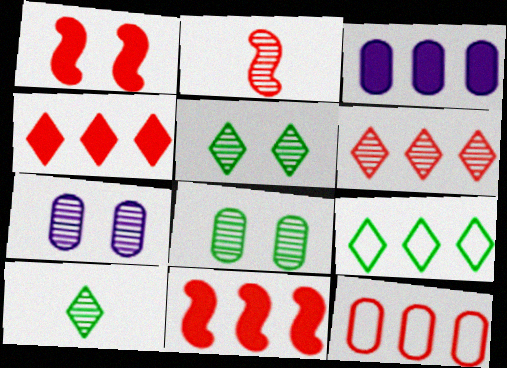[[6, 11, 12]]